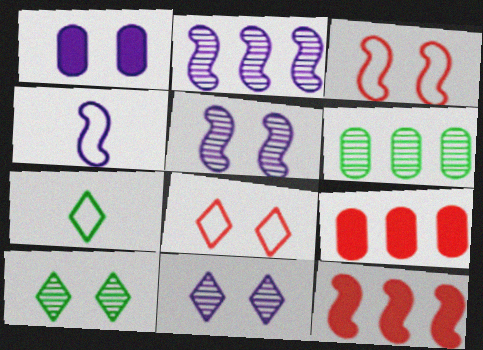[[1, 3, 10], 
[4, 9, 10], 
[5, 7, 9]]